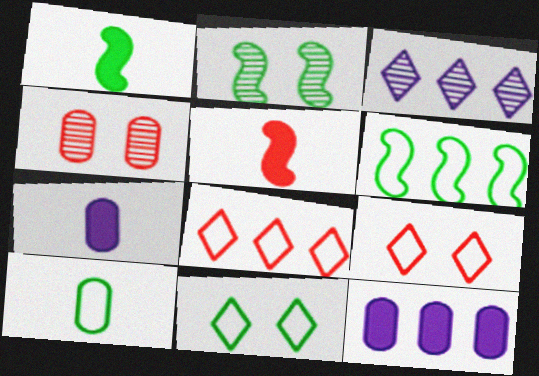[[1, 2, 6], 
[2, 7, 8], 
[4, 5, 8], 
[4, 10, 12], 
[6, 10, 11]]